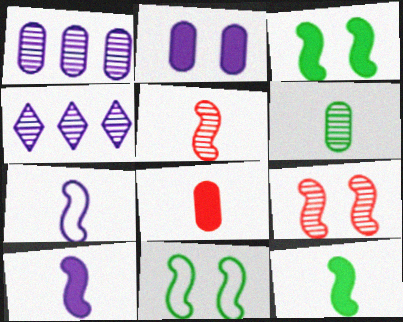[[2, 4, 7], 
[4, 6, 9], 
[4, 8, 11], 
[5, 7, 12]]